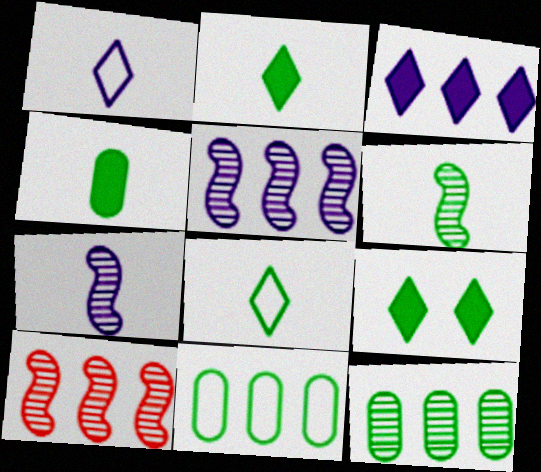[[3, 10, 11], 
[4, 6, 8], 
[6, 9, 11]]